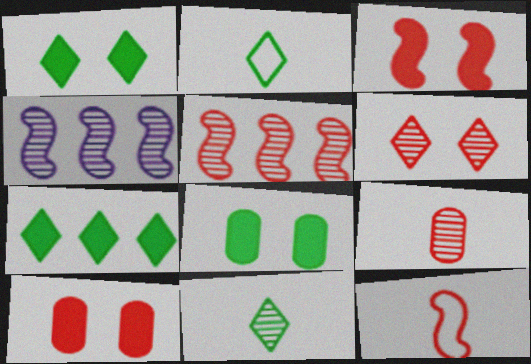[[2, 4, 10], 
[3, 5, 12], 
[5, 6, 9]]